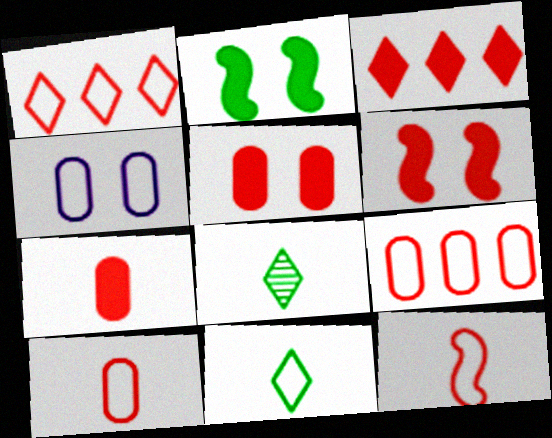[[3, 6, 7]]